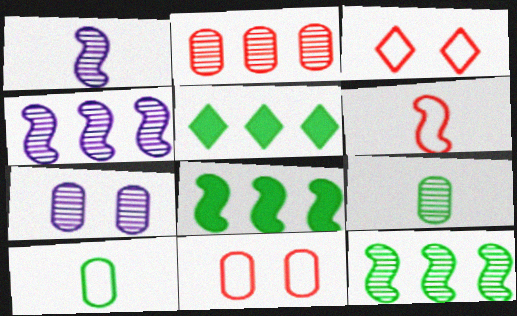[[1, 5, 11], 
[2, 7, 9], 
[5, 6, 7]]